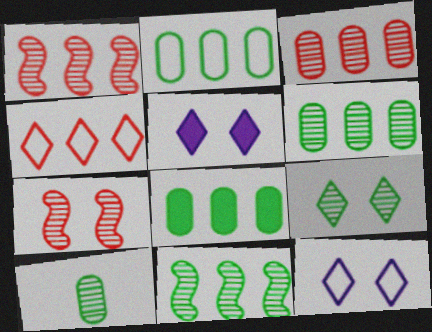[[2, 6, 8], 
[9, 10, 11]]